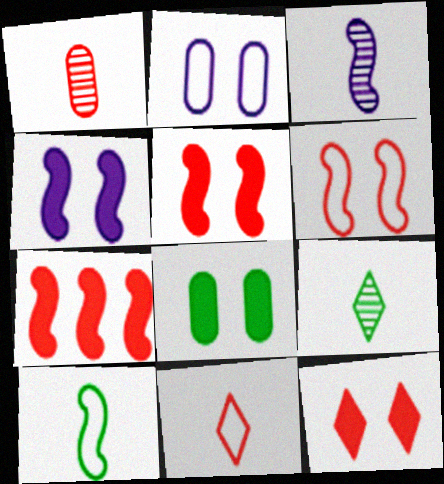[[1, 3, 9], 
[2, 7, 9], 
[4, 8, 12]]